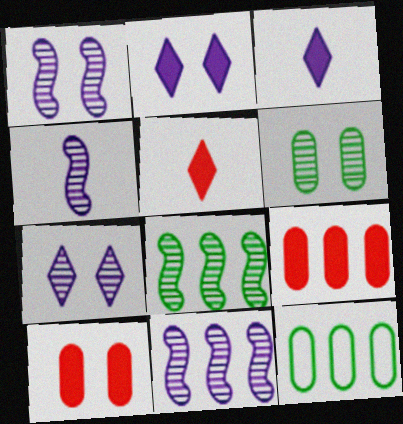[[1, 4, 11], 
[1, 5, 12]]